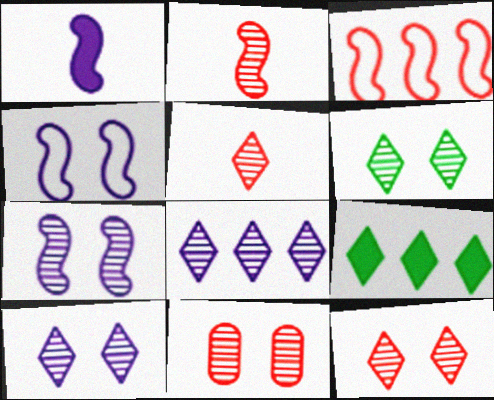[[5, 6, 8], 
[6, 7, 11], 
[6, 10, 12]]